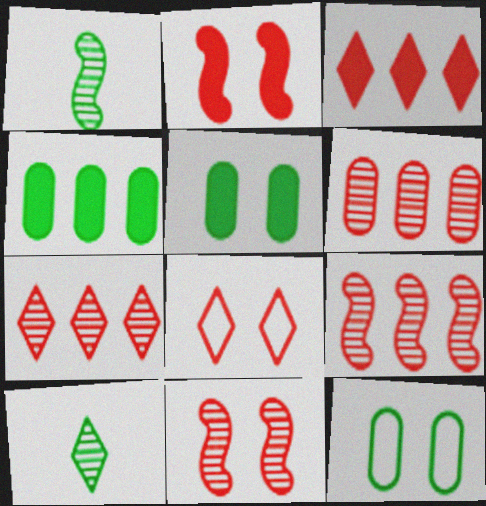[[6, 7, 9]]